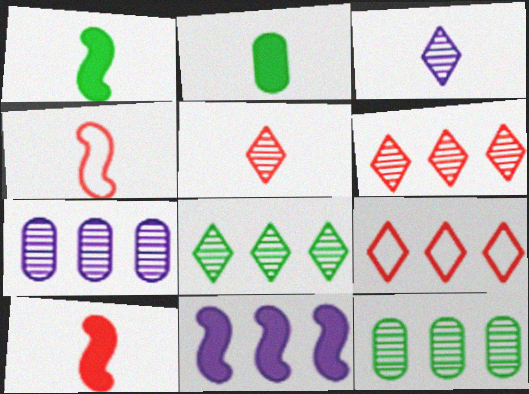[[2, 3, 4], 
[9, 11, 12]]